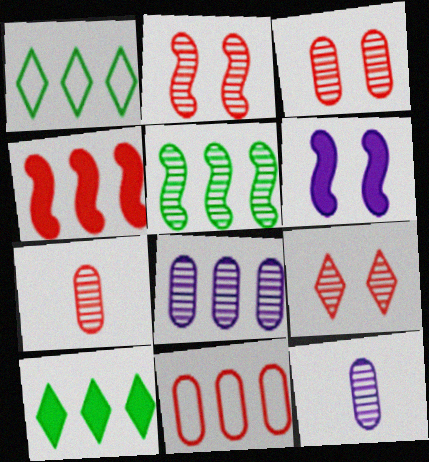[[1, 4, 8], 
[1, 6, 7], 
[2, 3, 9], 
[5, 9, 12]]